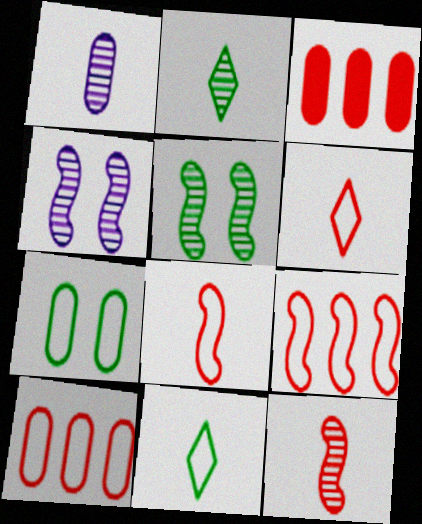[[1, 2, 12], 
[1, 3, 7], 
[3, 4, 11]]